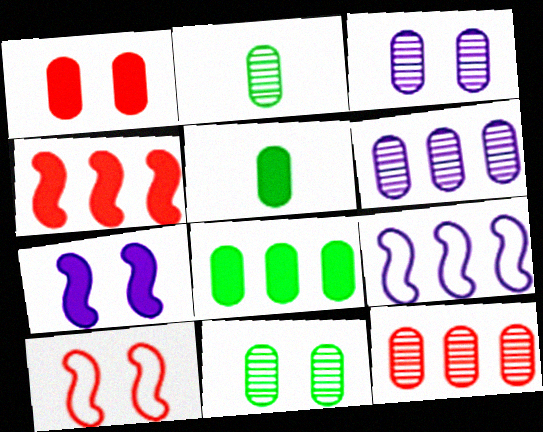[[2, 3, 12]]